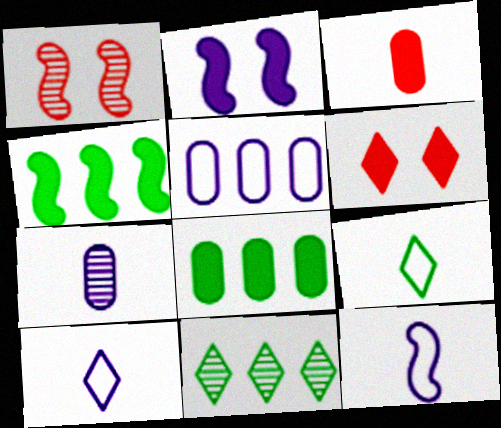[[1, 4, 12], 
[1, 7, 11], 
[1, 8, 10], 
[6, 10, 11]]